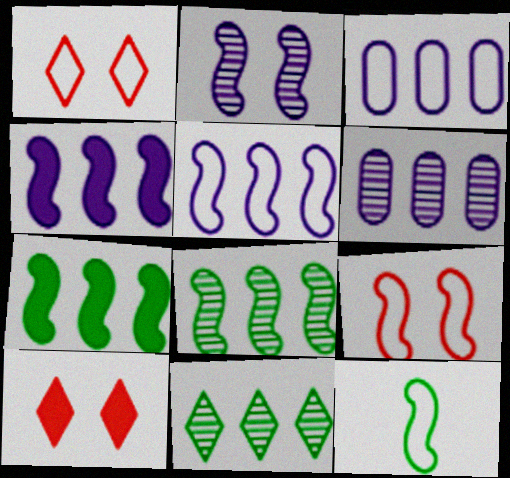[[1, 3, 12], 
[5, 9, 12], 
[6, 10, 12]]